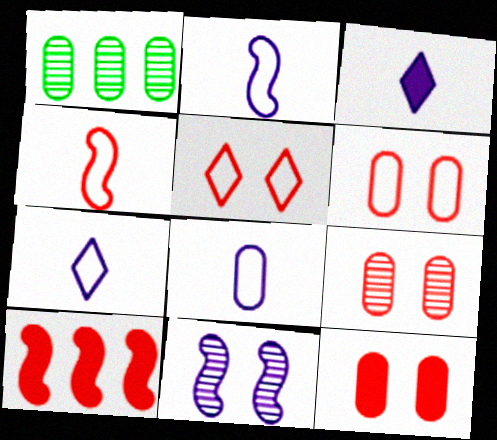[[1, 8, 12], 
[2, 7, 8], 
[6, 9, 12]]